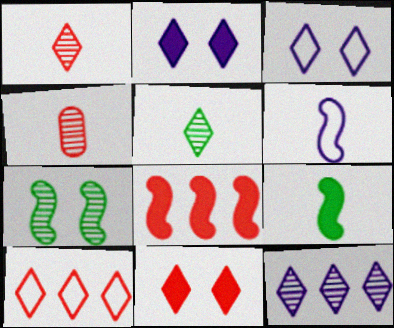[[1, 10, 11], 
[2, 5, 10], 
[4, 7, 12], 
[6, 7, 8]]